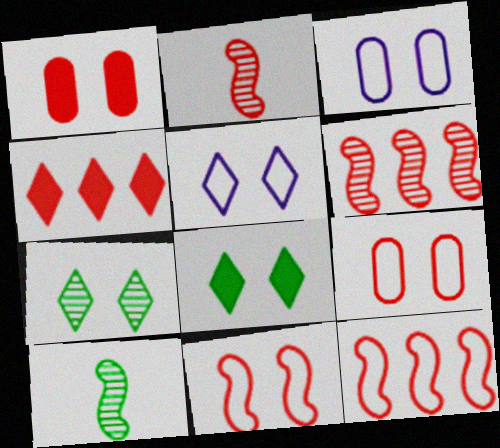[[2, 4, 9], 
[3, 4, 10]]